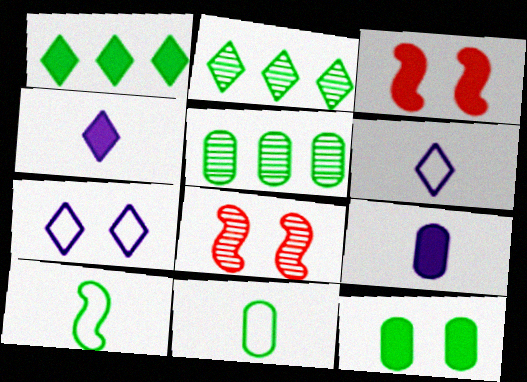[[1, 3, 9], 
[2, 10, 12], 
[3, 5, 6], 
[5, 11, 12], 
[7, 8, 12]]